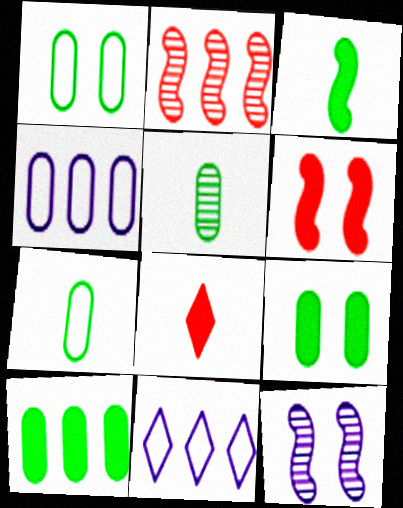[[1, 5, 10], 
[2, 10, 11], 
[5, 6, 11]]